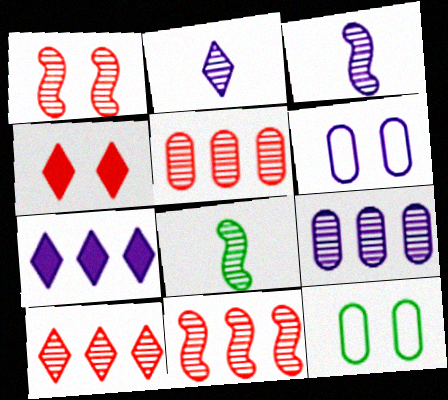[[3, 6, 7], 
[5, 10, 11]]